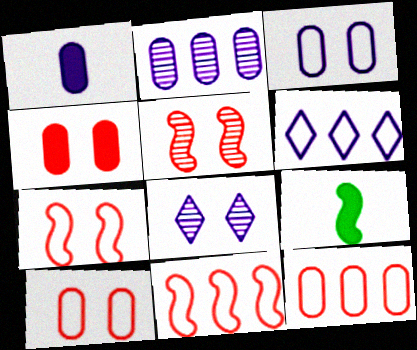[[1, 2, 3], 
[8, 9, 12]]